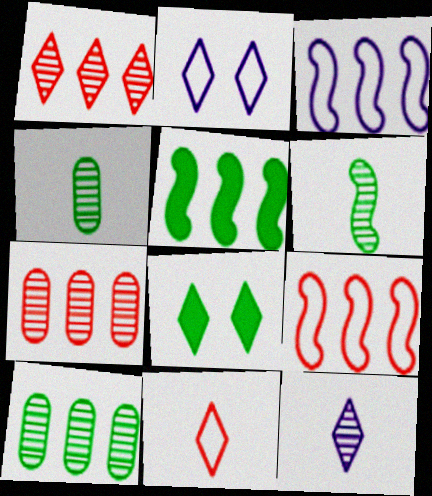[]